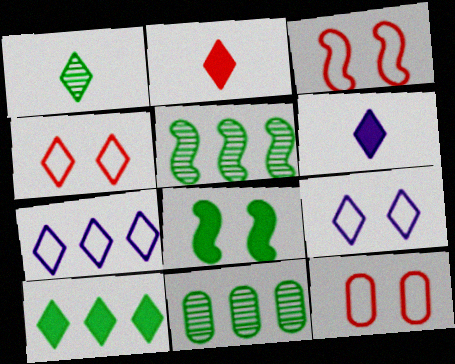[[3, 4, 12], 
[3, 6, 11], 
[5, 6, 12]]